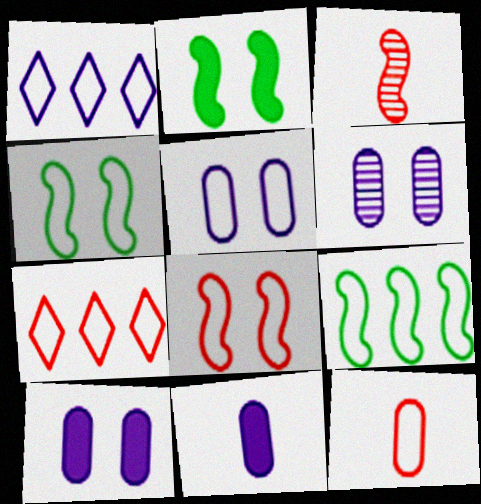[[1, 4, 12], 
[5, 6, 10], 
[7, 8, 12]]